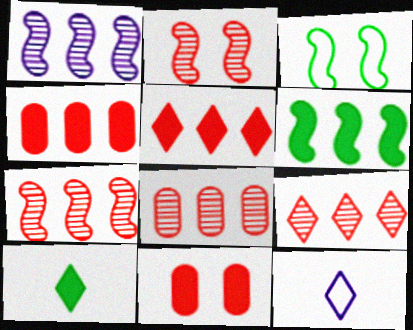[[7, 8, 9]]